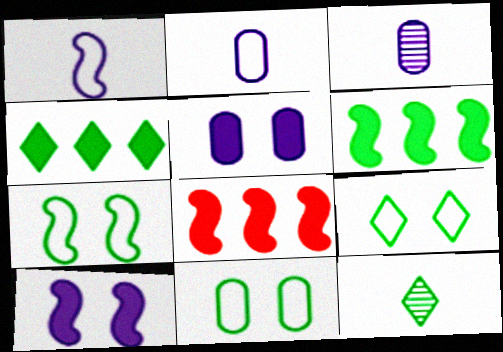[[3, 8, 9], 
[4, 9, 12], 
[6, 11, 12], 
[7, 9, 11]]